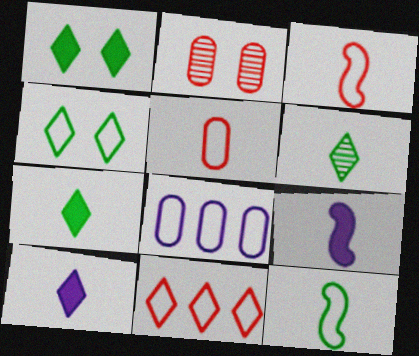[[3, 4, 8], 
[5, 6, 9]]